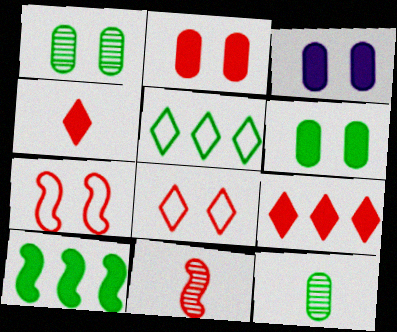[[2, 3, 6], 
[3, 4, 10], 
[3, 5, 11]]